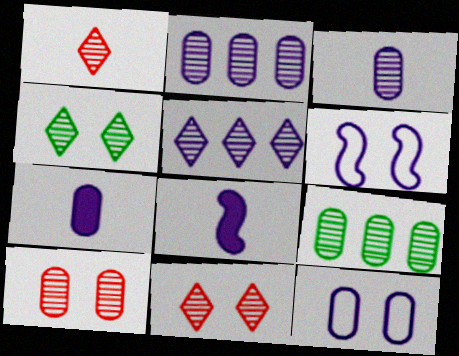[[1, 4, 5], 
[2, 7, 12], 
[3, 9, 10], 
[5, 6, 7], 
[5, 8, 12]]